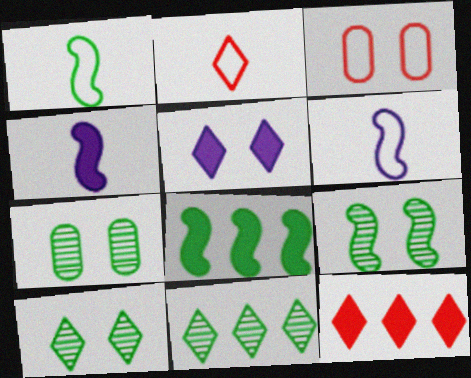[[1, 8, 9], 
[2, 5, 11], 
[3, 4, 11], 
[3, 5, 9], 
[6, 7, 12], 
[7, 9, 10]]